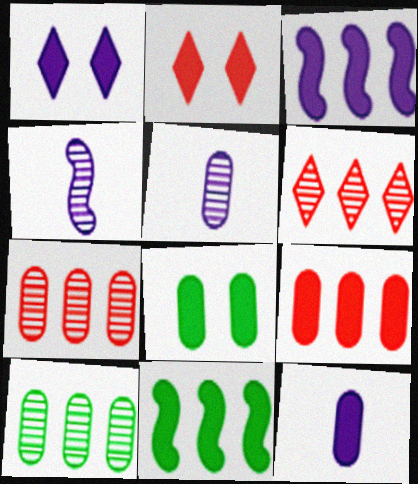[[1, 3, 12], 
[2, 11, 12], 
[8, 9, 12]]